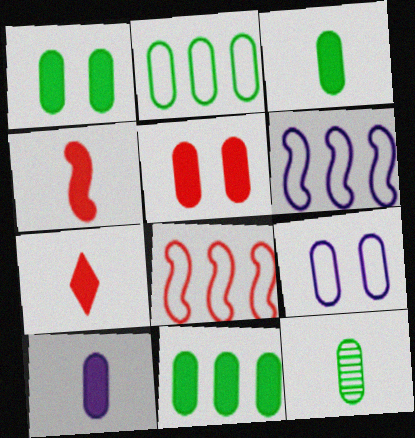[[1, 2, 12], 
[1, 3, 11], 
[5, 10, 11]]